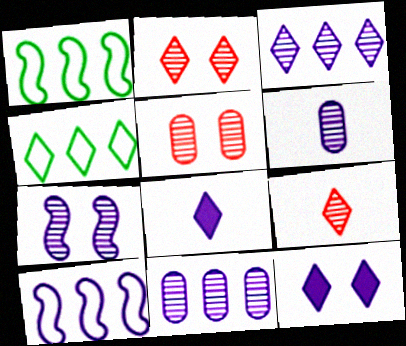[[1, 5, 8], 
[2, 4, 8], 
[3, 6, 7], 
[4, 9, 12], 
[6, 10, 12]]